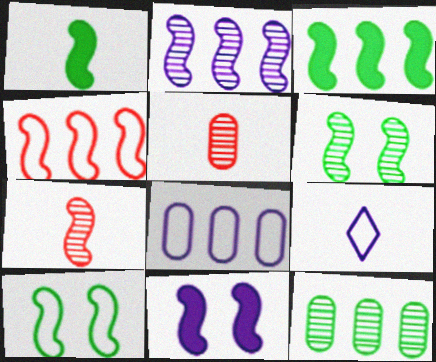[[1, 5, 9], 
[2, 3, 4], 
[2, 6, 7]]